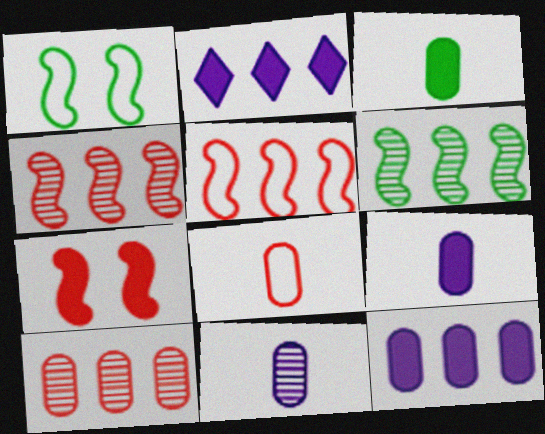[[2, 3, 7], 
[3, 8, 11]]